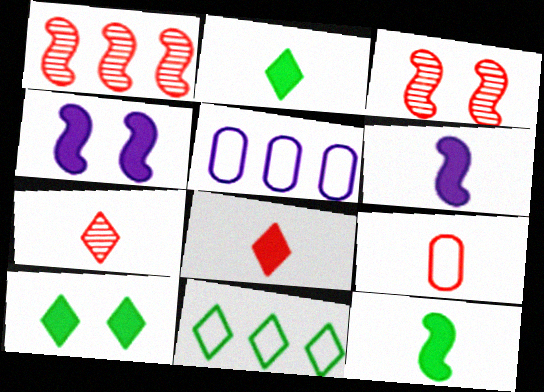[[2, 3, 5]]